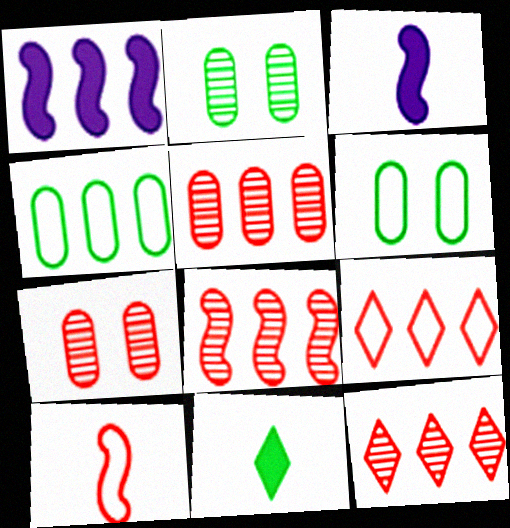[[1, 4, 12], 
[2, 3, 9], 
[3, 6, 12], 
[5, 8, 12]]